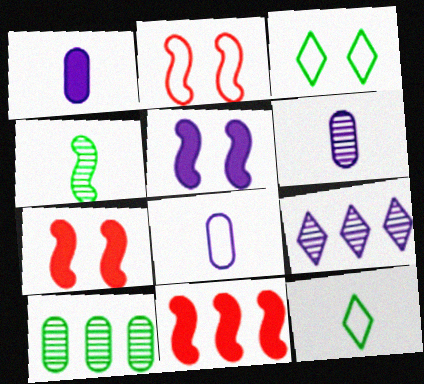[[1, 6, 8], 
[3, 6, 11], 
[5, 8, 9]]